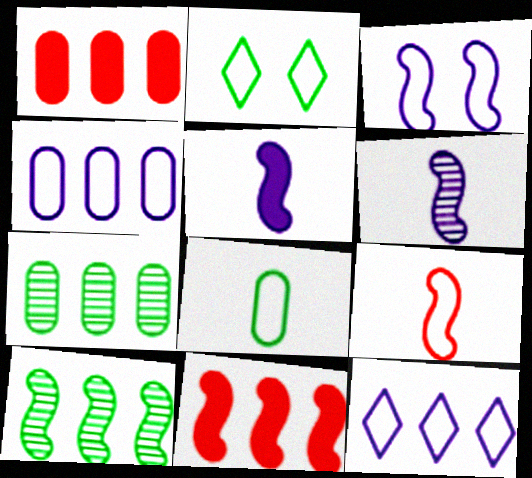[[1, 2, 6], 
[1, 4, 7], 
[1, 10, 12], 
[2, 4, 9], 
[7, 11, 12]]